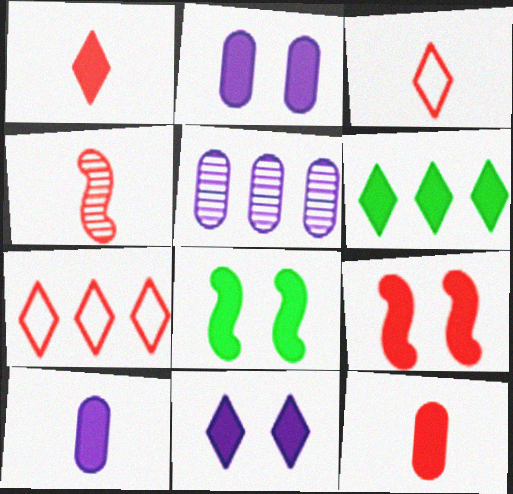[[1, 6, 11], 
[3, 4, 12], 
[3, 5, 8], 
[6, 9, 10]]